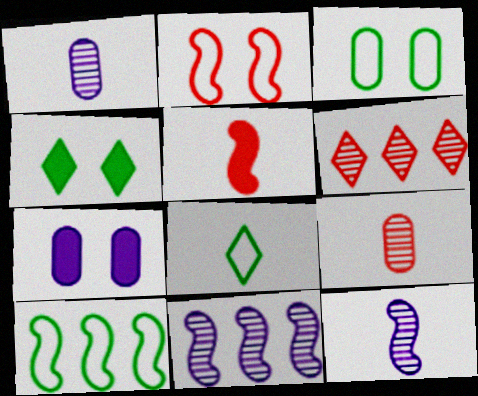[[1, 5, 8], 
[3, 8, 10]]